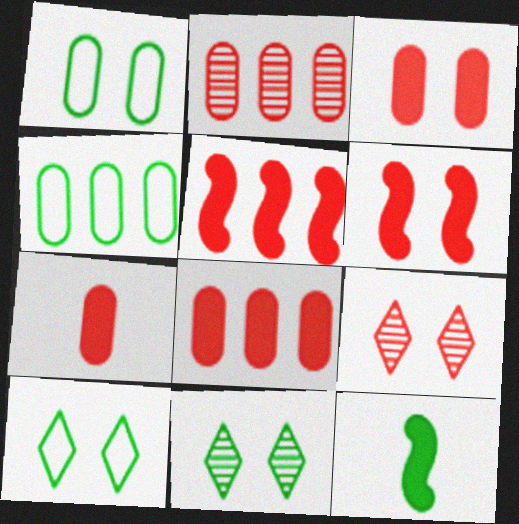[[3, 7, 8], 
[4, 11, 12]]